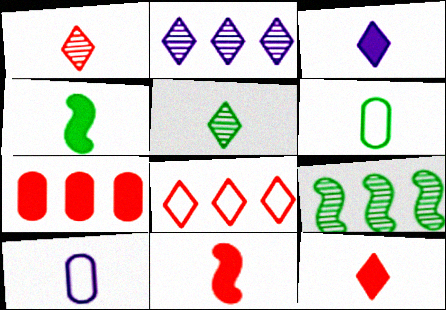[[1, 4, 10], 
[4, 5, 6], 
[5, 10, 11]]